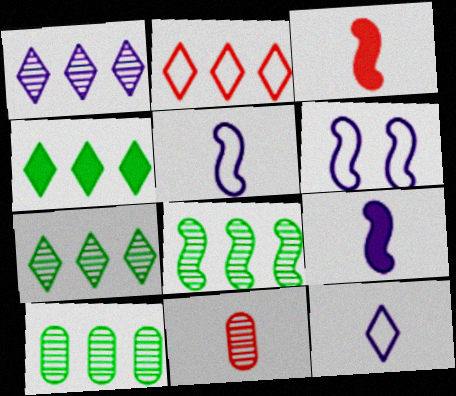[[1, 2, 4], 
[3, 6, 8], 
[4, 6, 11], 
[7, 8, 10]]